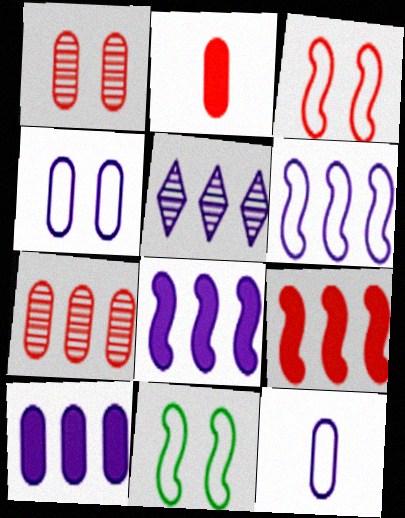[[2, 5, 11], 
[5, 6, 10]]